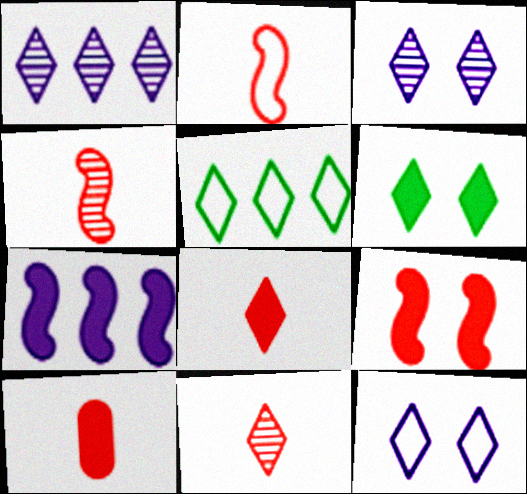[[2, 10, 11], 
[3, 5, 8], 
[6, 7, 10]]